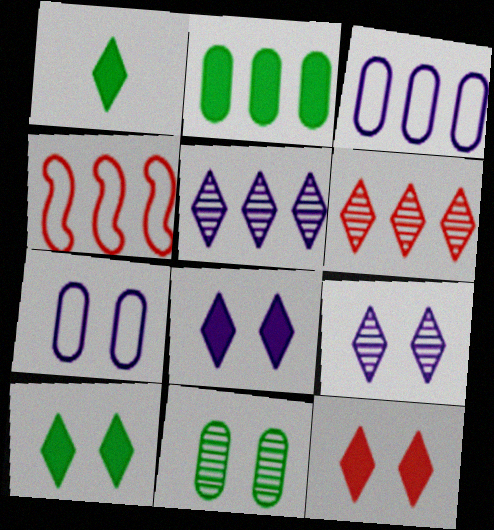[[2, 4, 5], 
[8, 10, 12]]